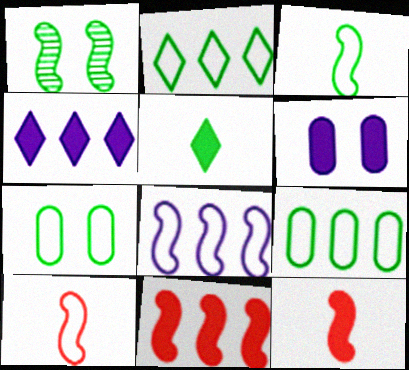[[1, 5, 9], 
[1, 8, 12], 
[2, 3, 7], 
[5, 6, 11]]